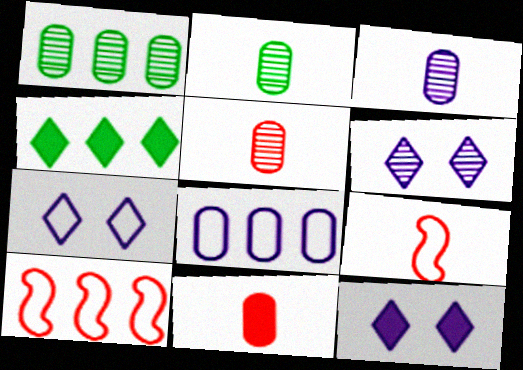[[1, 9, 12], 
[2, 3, 5], 
[2, 10, 12], 
[6, 7, 12]]